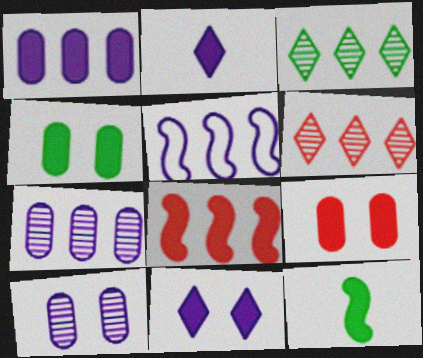[[2, 4, 8], 
[2, 5, 10]]